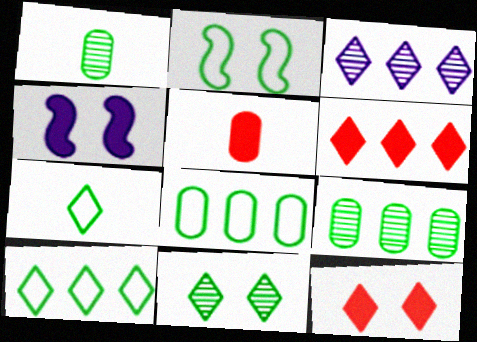[[2, 3, 5], 
[2, 7, 8], 
[3, 6, 10], 
[3, 7, 12]]